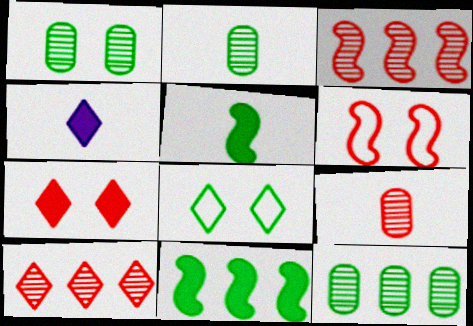[[1, 2, 12], 
[2, 8, 11], 
[4, 6, 12], 
[4, 8, 10], 
[5, 8, 12]]